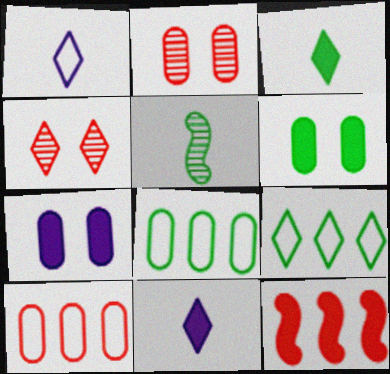[[3, 7, 12], 
[4, 9, 11], 
[5, 6, 9], 
[6, 11, 12]]